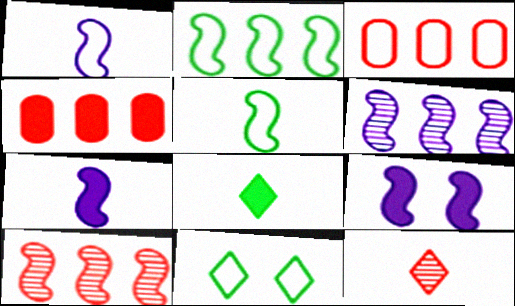[[1, 3, 11], 
[1, 6, 9], 
[4, 8, 9], 
[5, 9, 10]]